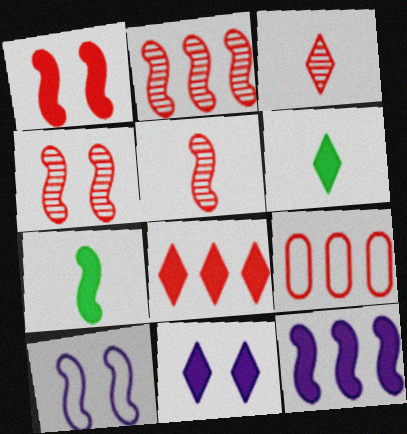[[1, 3, 9], 
[1, 7, 12], 
[2, 4, 5], 
[2, 7, 10], 
[2, 8, 9], 
[6, 8, 11]]